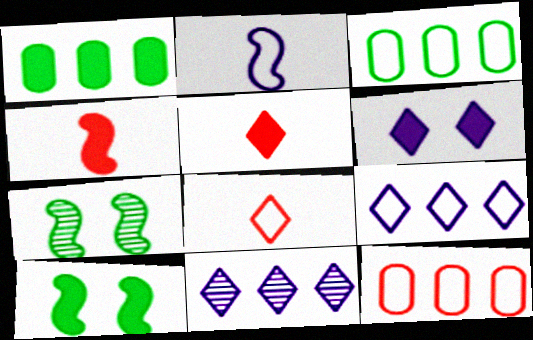[[1, 4, 6]]